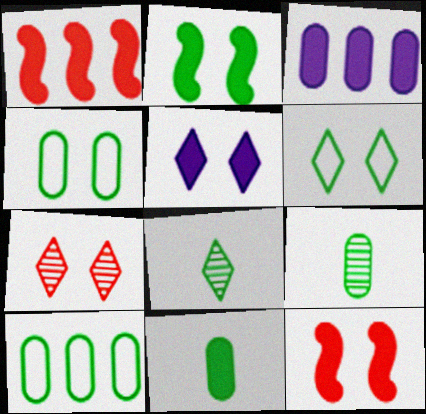[[1, 5, 11], 
[2, 8, 10], 
[5, 6, 7]]